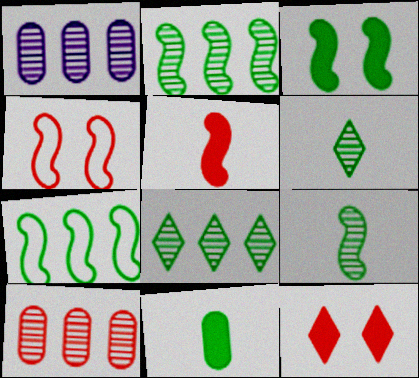[[3, 7, 9]]